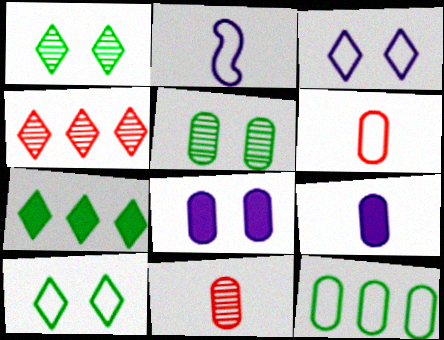[[8, 11, 12]]